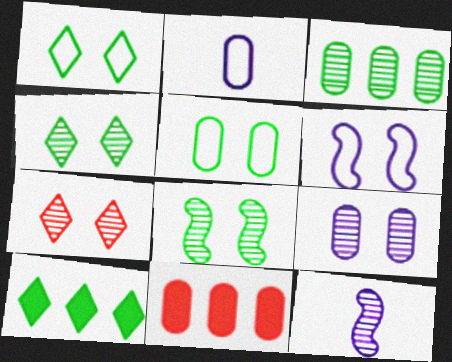[[1, 11, 12], 
[3, 7, 12], 
[7, 8, 9]]